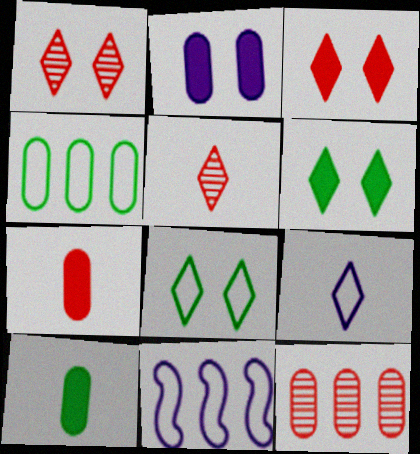[[1, 10, 11]]